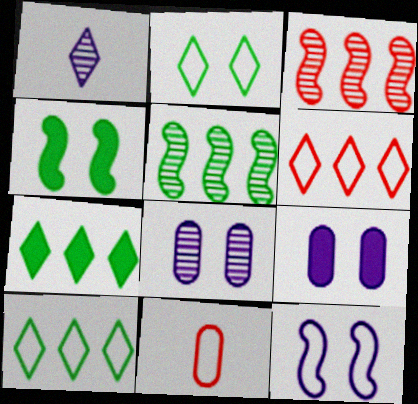[[10, 11, 12]]